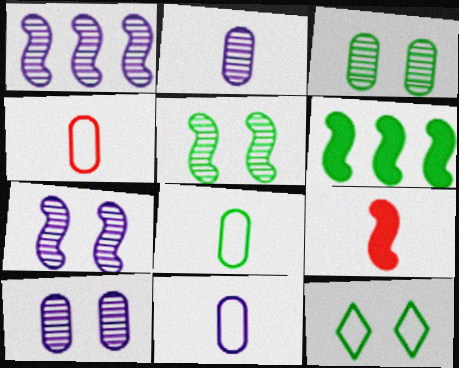[[4, 8, 11]]